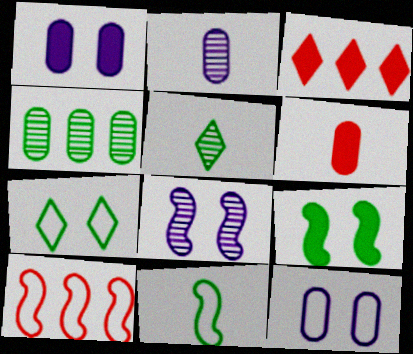[[1, 5, 10], 
[4, 6, 12]]